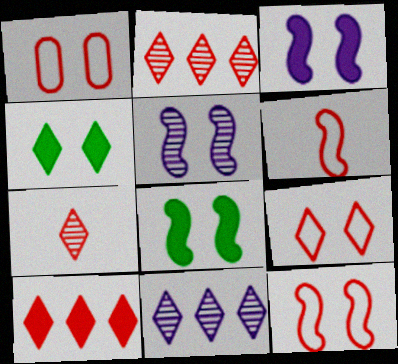[[1, 4, 5], 
[1, 9, 12], 
[5, 8, 12], 
[7, 9, 10]]